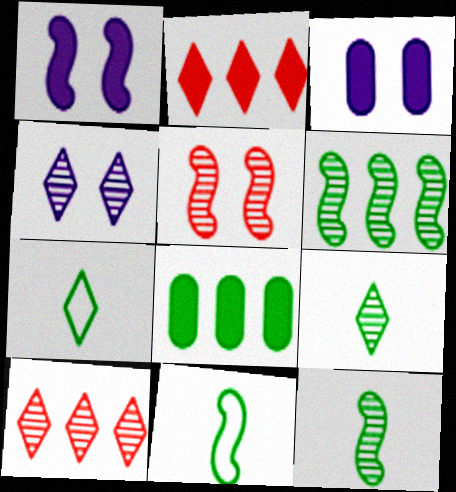[[2, 4, 7], 
[3, 10, 11], 
[4, 9, 10]]